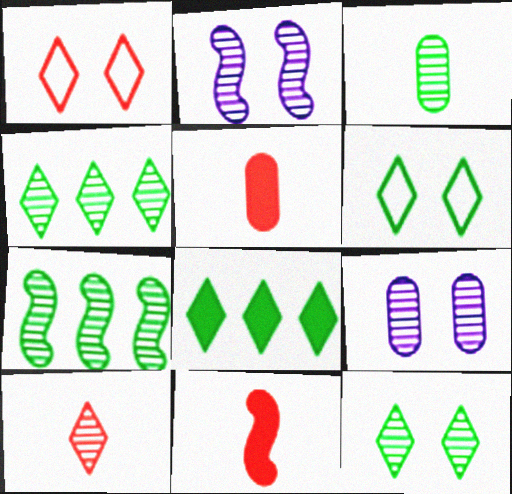[[3, 7, 12], 
[7, 9, 10]]